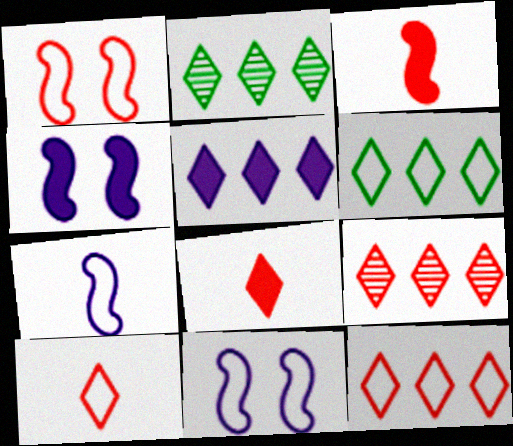[[2, 5, 12], 
[5, 6, 9]]